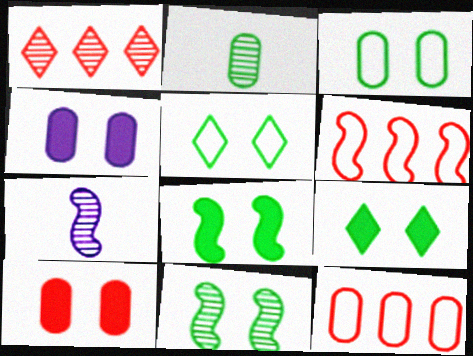[[2, 4, 12], 
[3, 9, 11], 
[6, 7, 8], 
[7, 9, 12]]